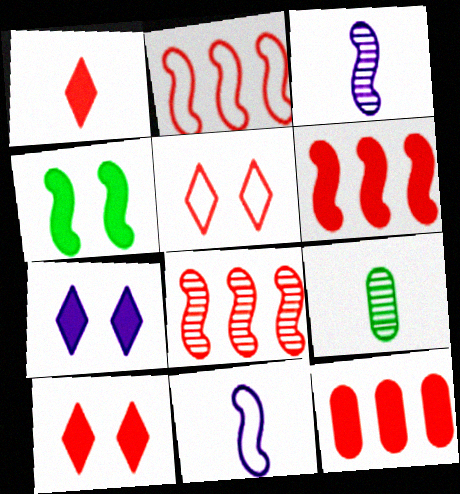[[1, 9, 11], 
[2, 3, 4], 
[2, 6, 8], 
[2, 7, 9], 
[4, 8, 11]]